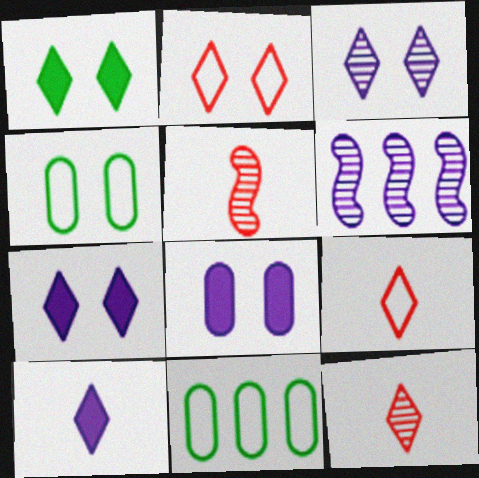[[1, 2, 3], 
[5, 7, 11]]